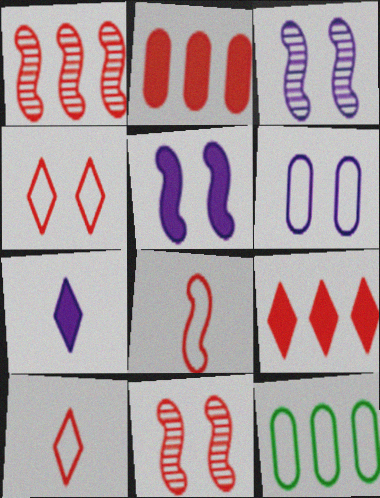[[2, 10, 11], 
[7, 11, 12]]